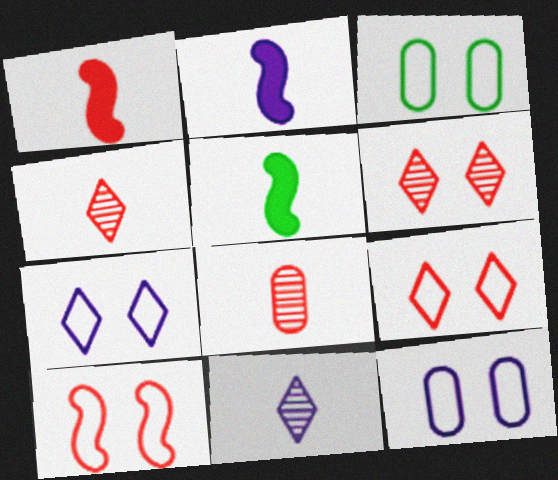[[1, 2, 5], 
[3, 7, 10]]